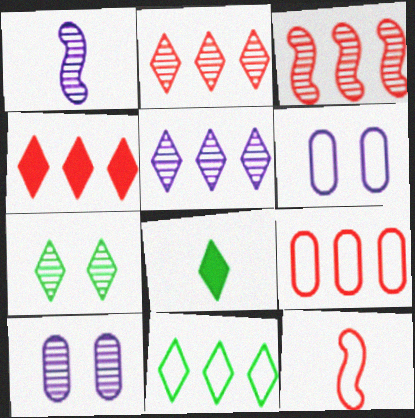[[1, 5, 10], 
[3, 4, 9], 
[3, 6, 8], 
[4, 5, 11], 
[6, 11, 12], 
[7, 8, 11]]